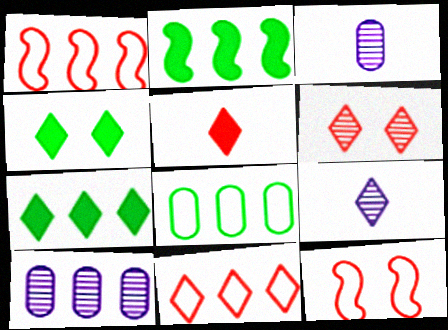[[1, 3, 4], 
[1, 7, 10], 
[2, 10, 11], 
[3, 7, 12], 
[4, 9, 11], 
[5, 6, 11]]